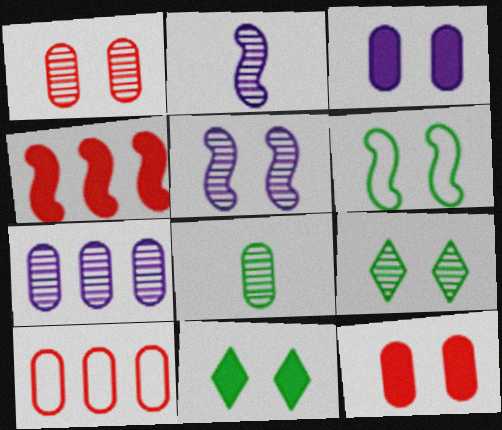[[1, 5, 9], 
[1, 7, 8], 
[2, 4, 6], 
[2, 10, 11], 
[3, 8, 10]]